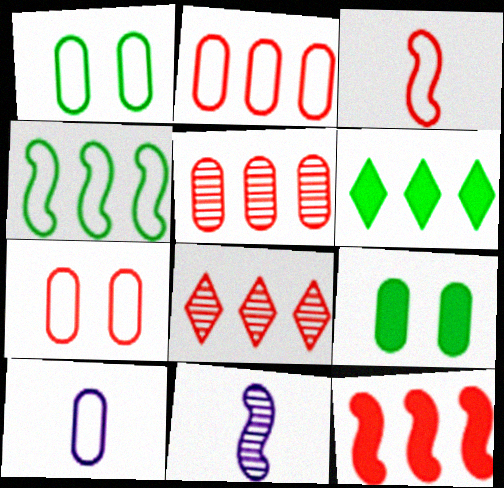[[1, 2, 10], 
[2, 8, 12], 
[5, 9, 10], 
[6, 7, 11]]